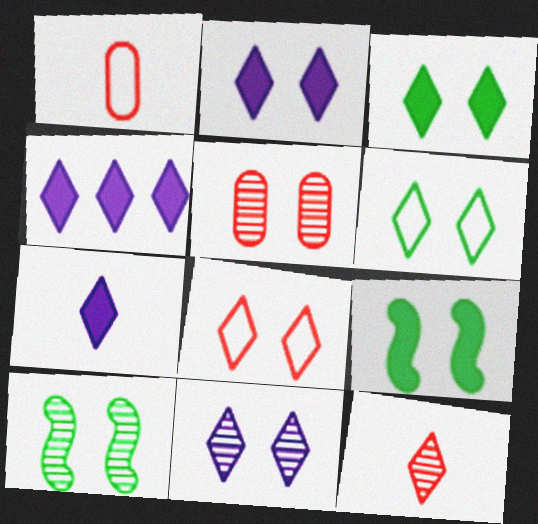[[1, 4, 10], 
[2, 4, 7], 
[3, 8, 11], 
[4, 6, 12], 
[5, 10, 11]]